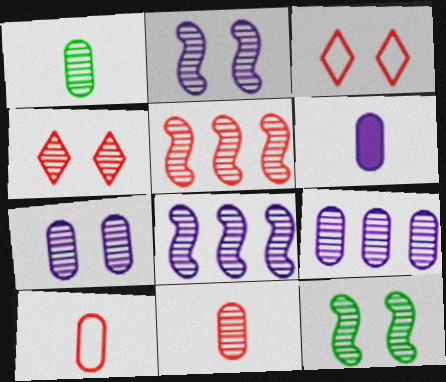[[1, 4, 8], 
[1, 6, 10], 
[4, 5, 11], 
[4, 7, 12]]